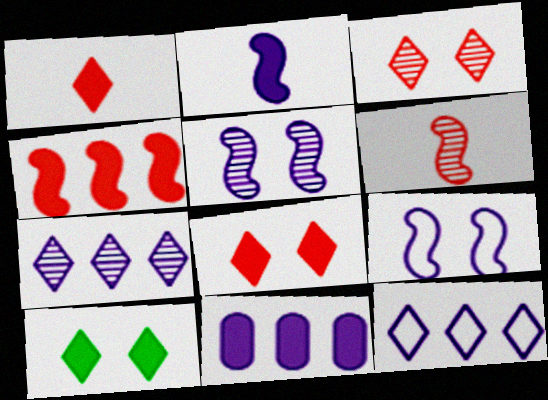[]